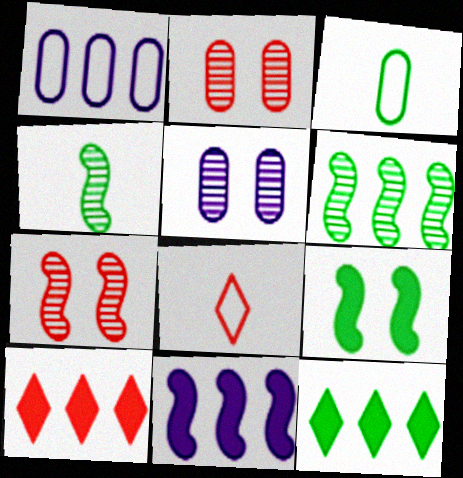[[1, 6, 10]]